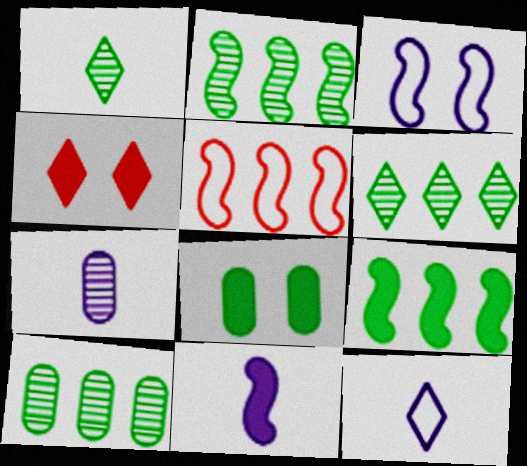[[2, 6, 10], 
[4, 6, 12], 
[7, 11, 12]]